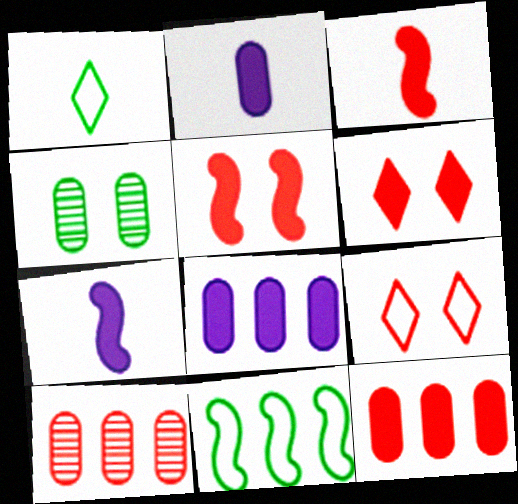[[3, 6, 12], 
[3, 9, 10]]